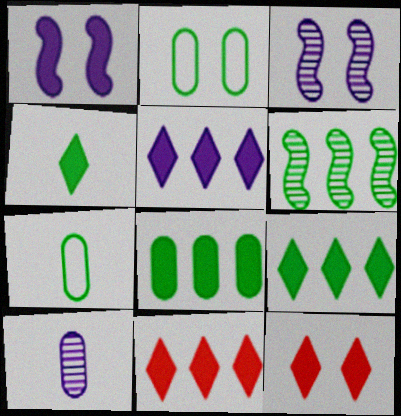[[2, 3, 12], 
[2, 4, 6], 
[3, 7, 11], 
[4, 5, 12], 
[5, 9, 11]]